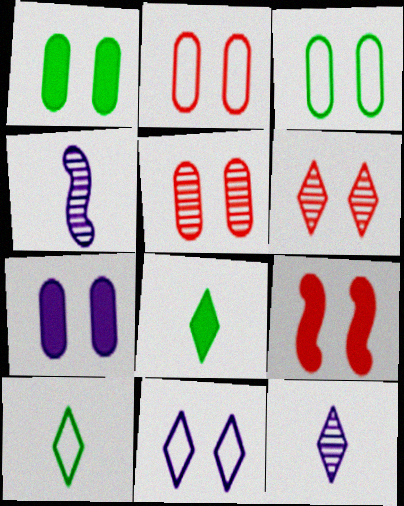[[2, 6, 9], 
[3, 5, 7]]